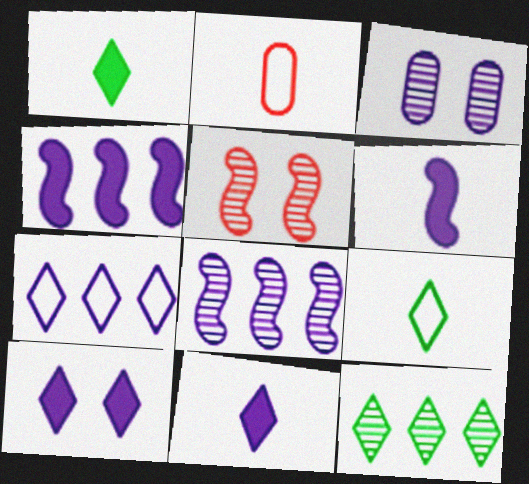[[3, 6, 7]]